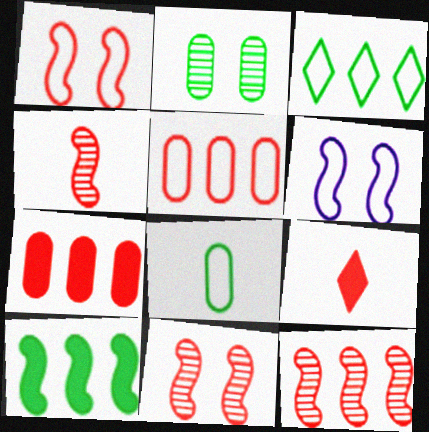[[4, 6, 10], 
[4, 11, 12], 
[5, 9, 11]]